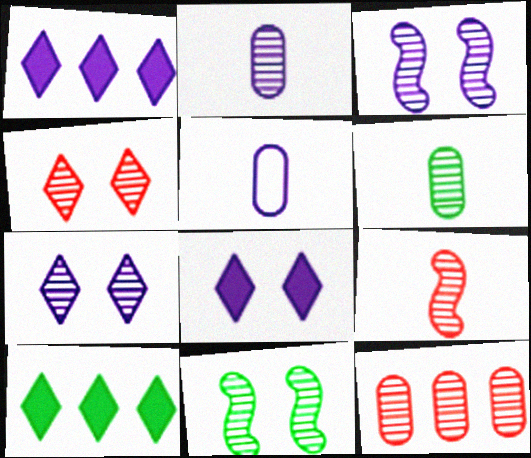[[1, 3, 5], 
[4, 9, 12]]